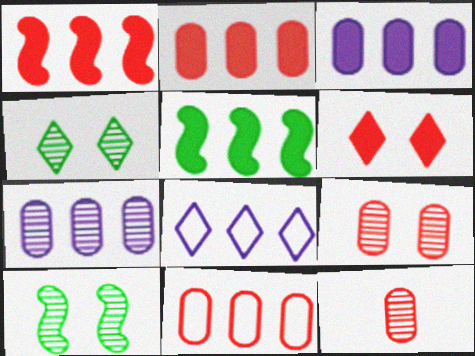[]